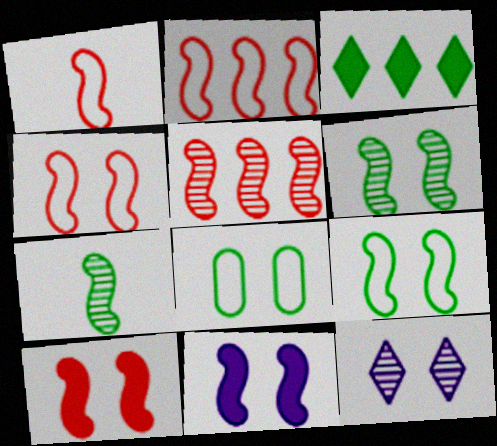[[1, 2, 4], 
[1, 5, 10], 
[2, 7, 11], 
[3, 7, 8], 
[4, 6, 11], 
[8, 10, 12]]